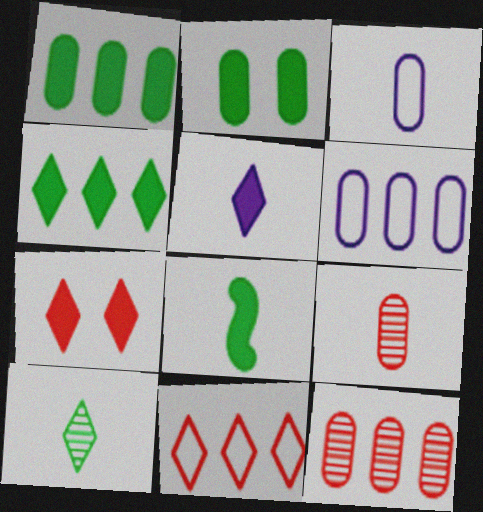[[1, 6, 12], 
[2, 3, 12], 
[2, 4, 8], 
[2, 6, 9], 
[4, 5, 7]]